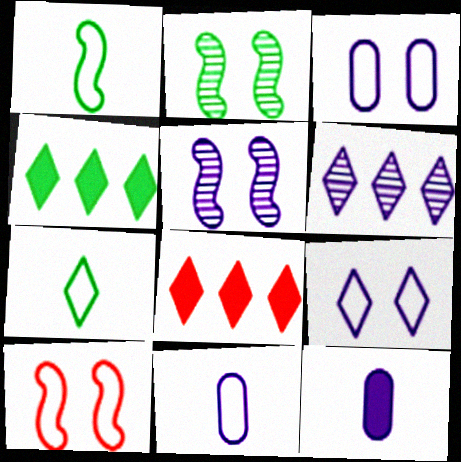[[2, 8, 11]]